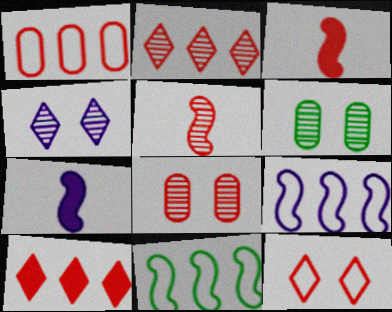[[2, 5, 8]]